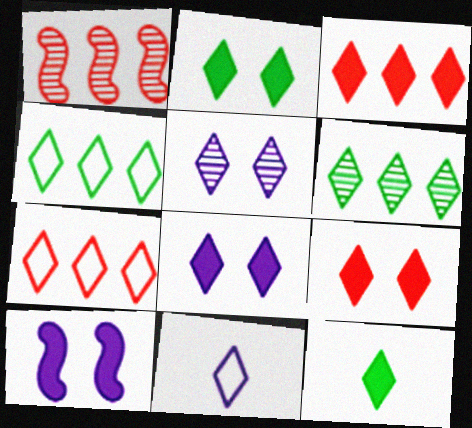[[2, 8, 9], 
[3, 8, 12], 
[5, 7, 12], 
[6, 9, 11]]